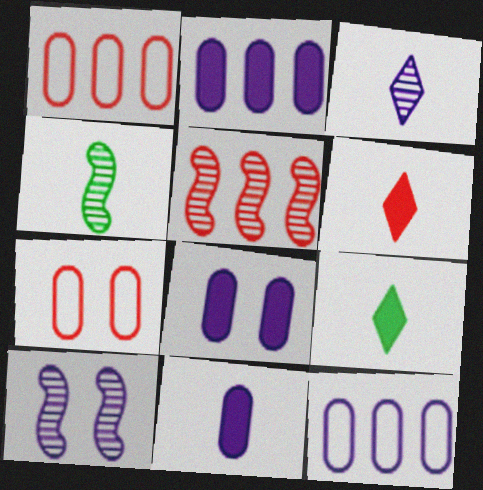[[1, 9, 10], 
[2, 8, 11], 
[4, 5, 10], 
[5, 6, 7]]